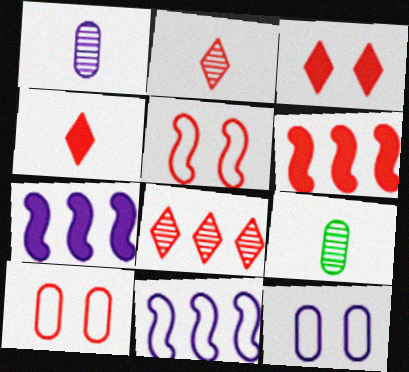[[2, 6, 10], 
[3, 9, 11]]